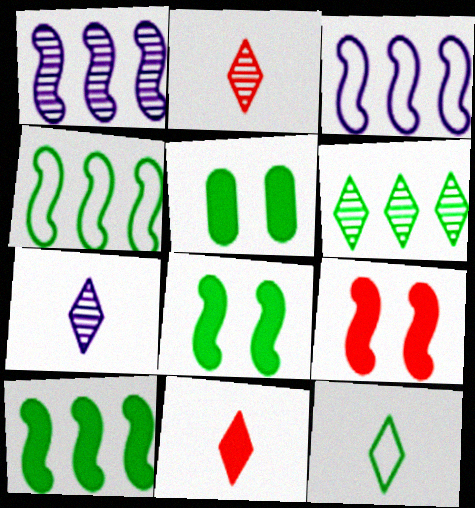[[2, 3, 5], 
[7, 11, 12]]